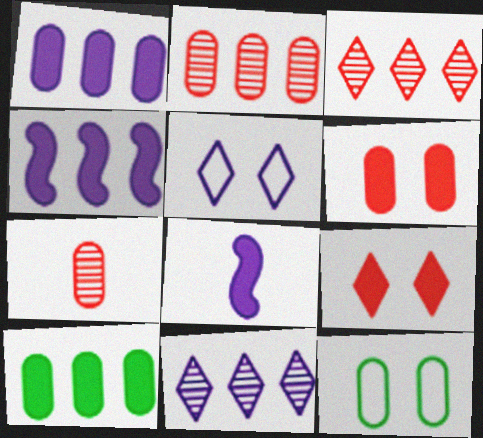[[1, 7, 12], 
[3, 8, 12], 
[8, 9, 10]]